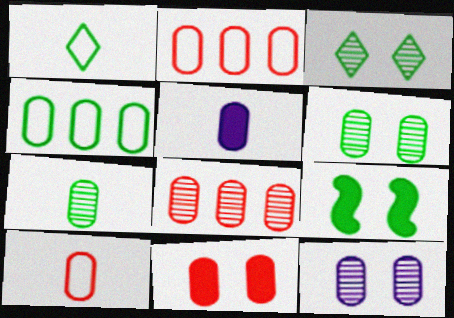[[2, 5, 6], 
[5, 7, 10], 
[7, 8, 12], 
[8, 10, 11]]